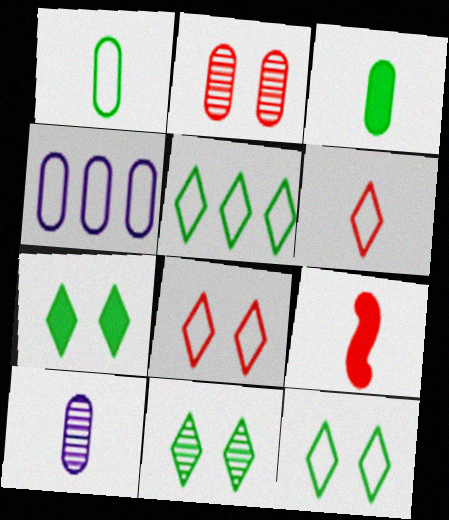[[2, 3, 4], 
[4, 9, 11], 
[7, 11, 12]]